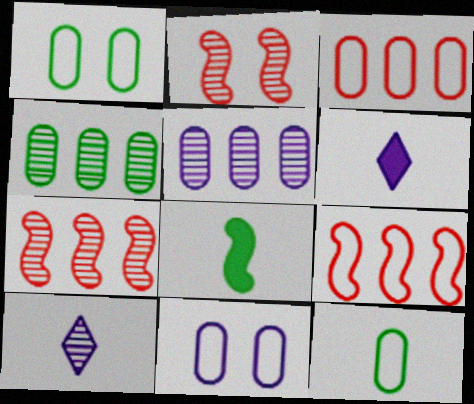[[1, 6, 7], 
[2, 4, 10], 
[3, 11, 12]]